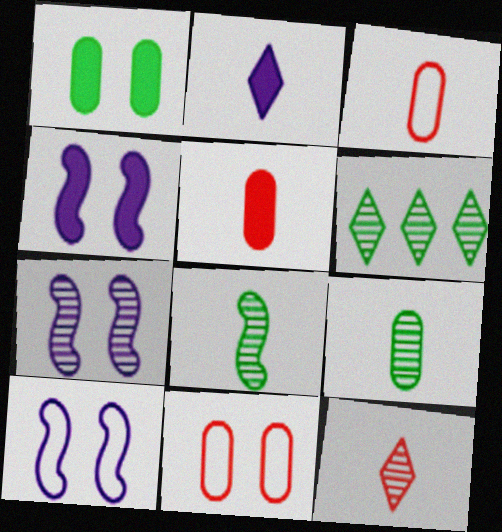[[2, 3, 8], 
[3, 4, 6], 
[4, 7, 10], 
[5, 6, 10]]